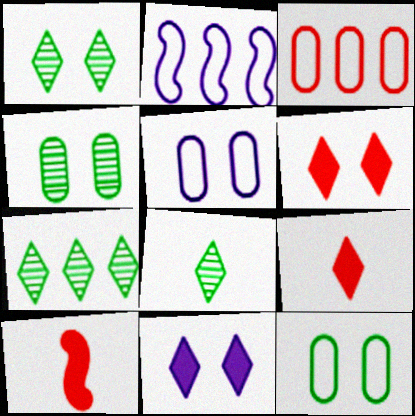[[1, 7, 8], 
[2, 4, 9], 
[5, 7, 10]]